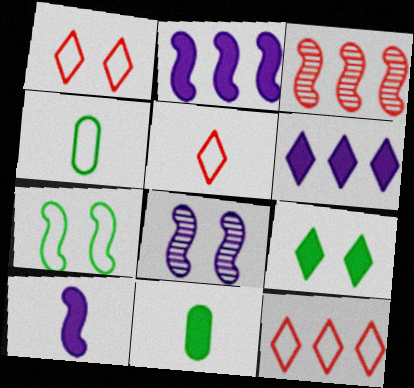[[1, 5, 12], 
[3, 7, 10], 
[8, 11, 12]]